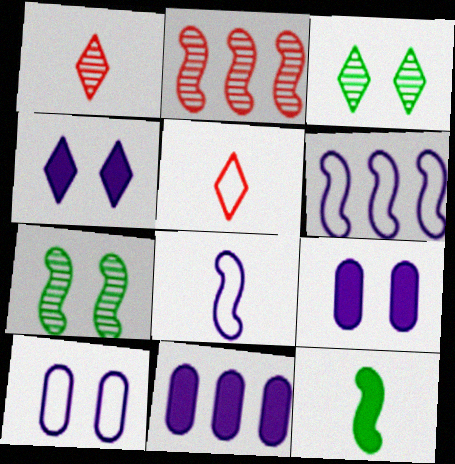[[5, 7, 11]]